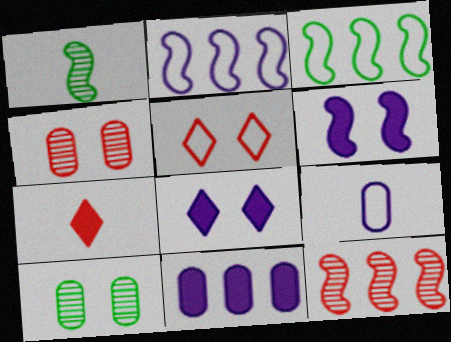[[1, 5, 11], 
[1, 7, 9], 
[2, 7, 10], 
[3, 5, 9], 
[5, 6, 10]]